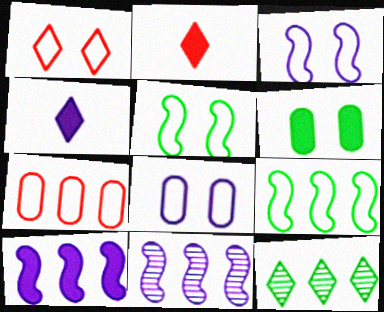[[1, 4, 12], 
[1, 5, 8], 
[2, 6, 10], 
[4, 8, 11], 
[7, 10, 12]]